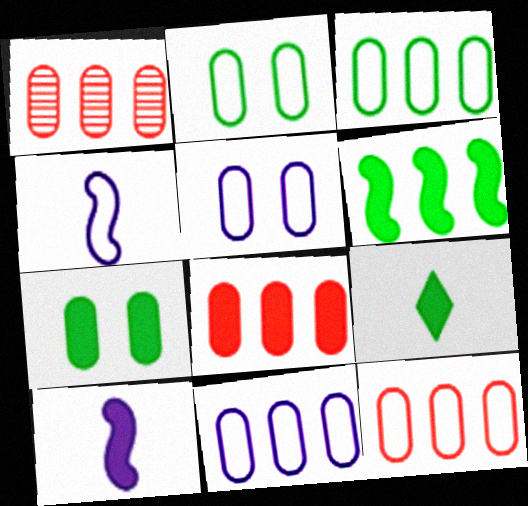[[1, 8, 12], 
[3, 11, 12], 
[6, 7, 9]]